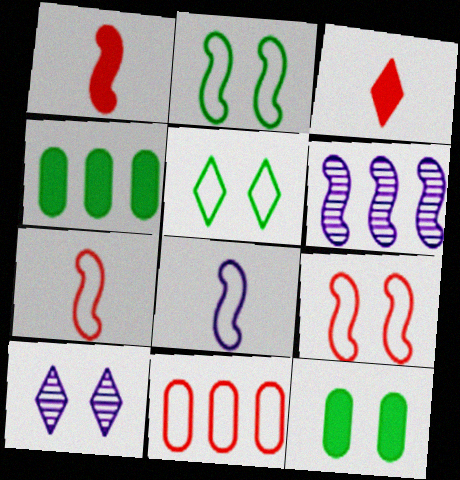[[1, 2, 6], 
[4, 7, 10], 
[5, 8, 11], 
[9, 10, 12]]